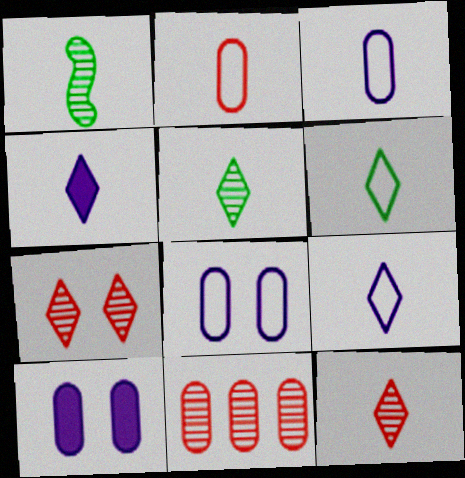[[1, 2, 4], 
[4, 6, 12]]